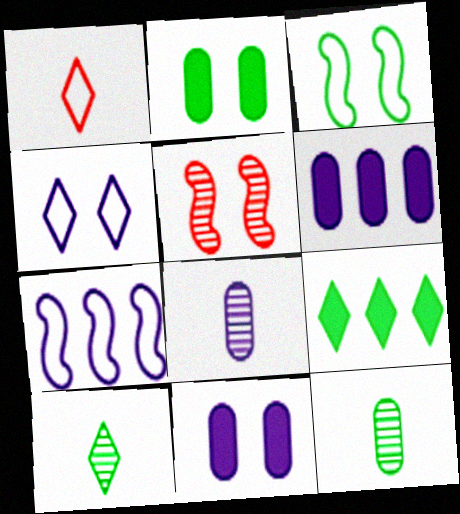[[2, 4, 5], 
[3, 9, 12]]